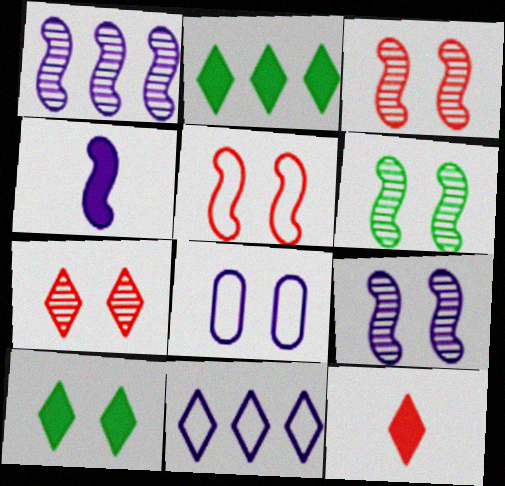[[3, 6, 9], 
[3, 8, 10]]